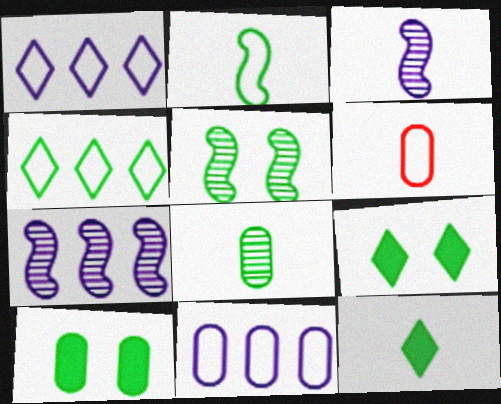[[2, 8, 12], 
[3, 6, 12], 
[6, 7, 9]]